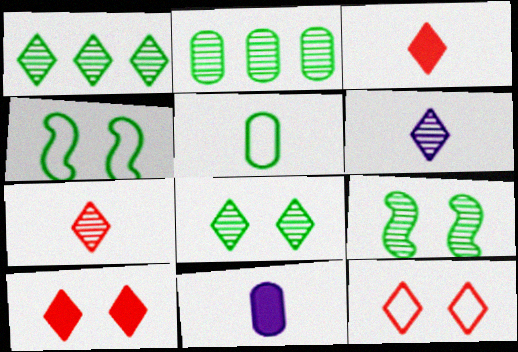[]